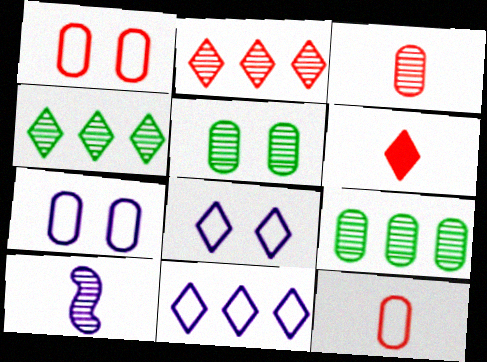[[2, 5, 10], 
[4, 6, 8]]